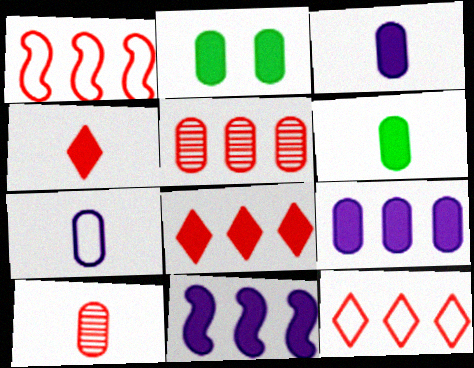[[1, 5, 8], 
[2, 4, 11], 
[2, 5, 7], 
[6, 7, 10]]